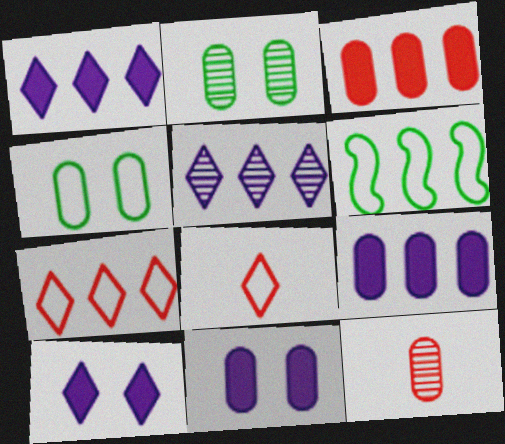[[3, 5, 6], 
[4, 9, 12], 
[6, 10, 12]]